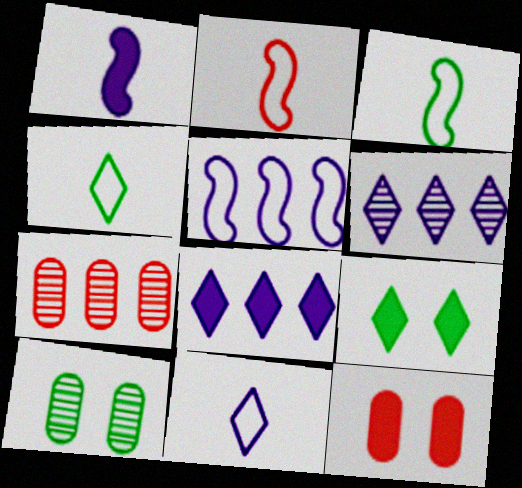[[2, 8, 10], 
[3, 6, 12]]